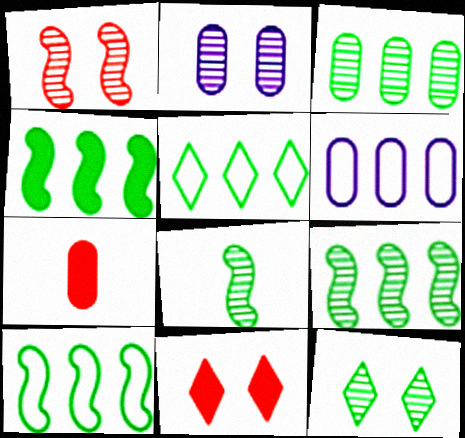[[1, 2, 12], 
[3, 4, 5], 
[3, 8, 12], 
[4, 9, 10], 
[6, 8, 11]]